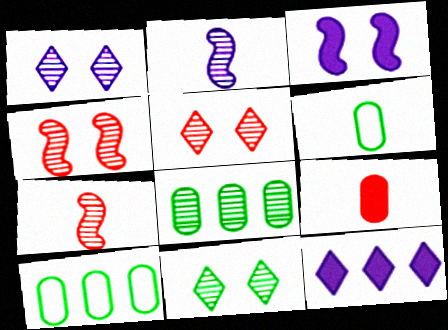[[1, 5, 11], 
[1, 7, 8], 
[2, 5, 8], 
[4, 6, 12]]